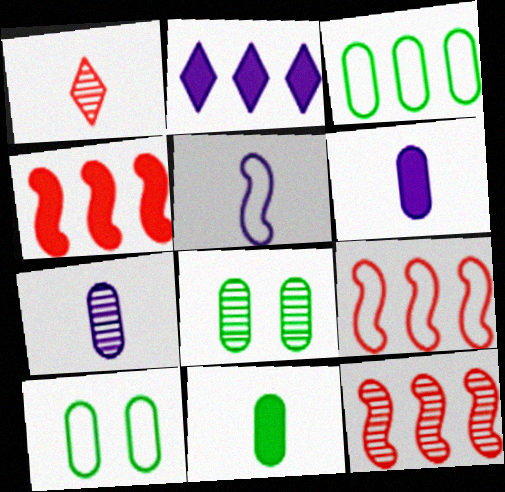[[1, 5, 11], 
[2, 3, 12], 
[3, 8, 11], 
[4, 9, 12]]